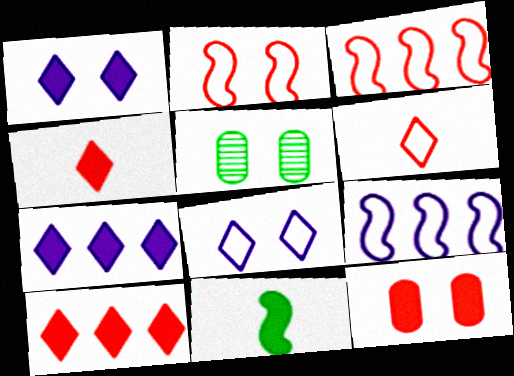[[1, 2, 5], 
[4, 5, 9], 
[7, 11, 12]]